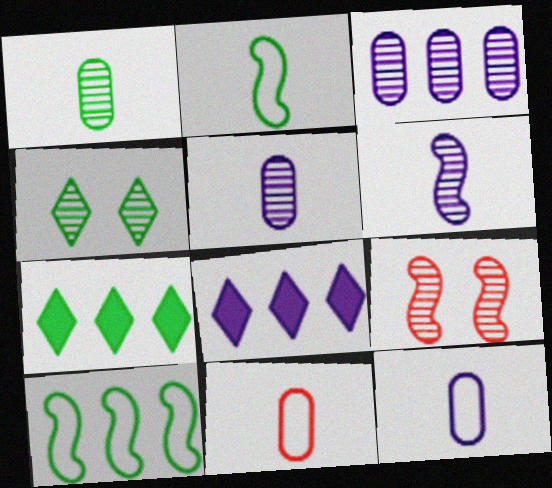[[7, 9, 12]]